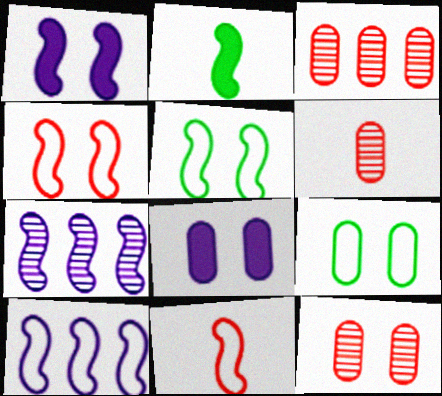[[2, 4, 7], 
[3, 6, 12], 
[5, 10, 11], 
[8, 9, 12]]